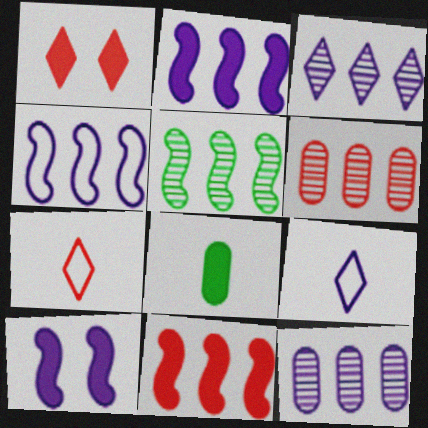[[1, 2, 8], 
[3, 5, 6], 
[4, 5, 11], 
[9, 10, 12]]